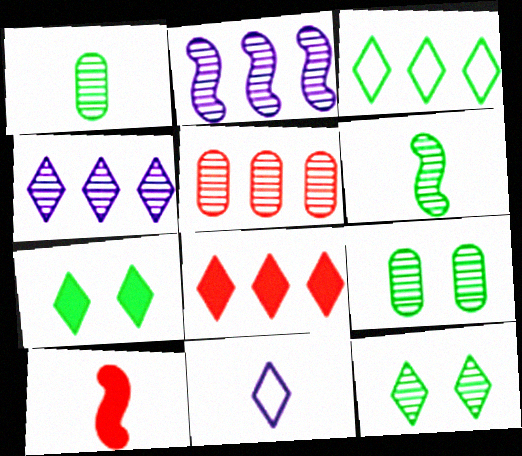[[1, 10, 11], 
[3, 4, 8], 
[8, 11, 12]]